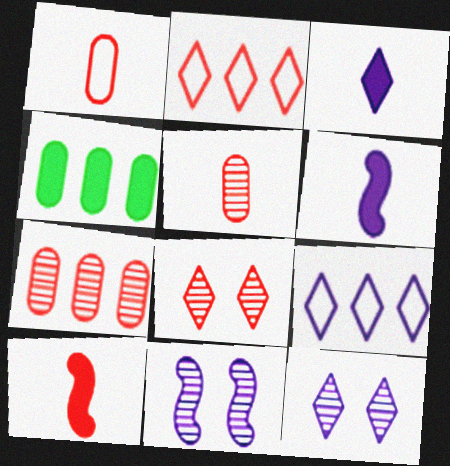[[3, 9, 12]]